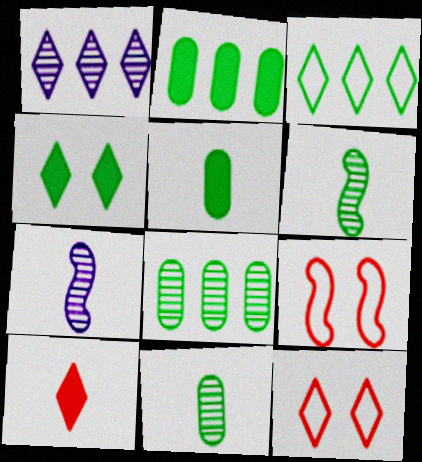[[1, 5, 9], 
[2, 7, 12]]